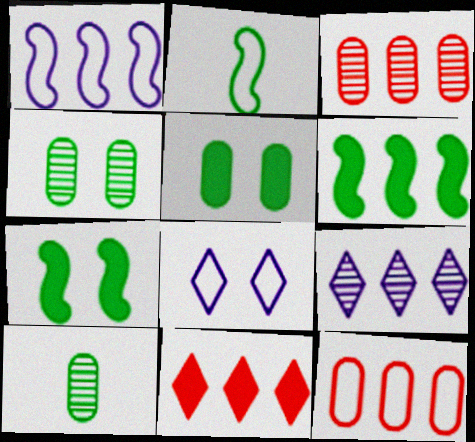[[2, 8, 12], 
[6, 9, 12]]